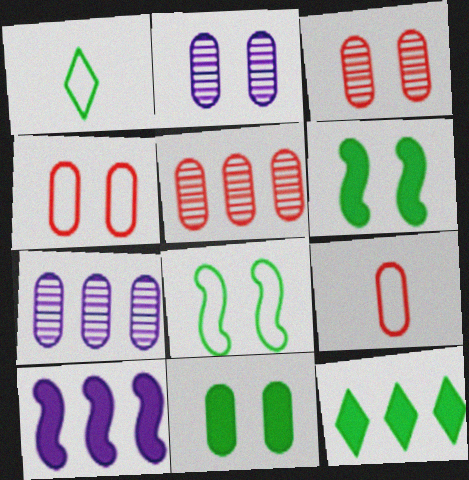[[1, 3, 10], 
[2, 4, 11], 
[7, 9, 11]]